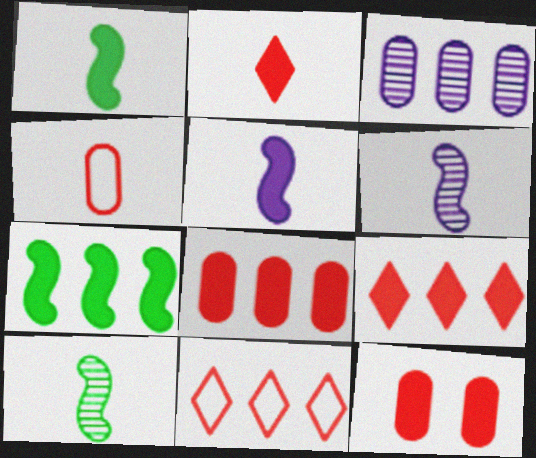[[3, 7, 11]]